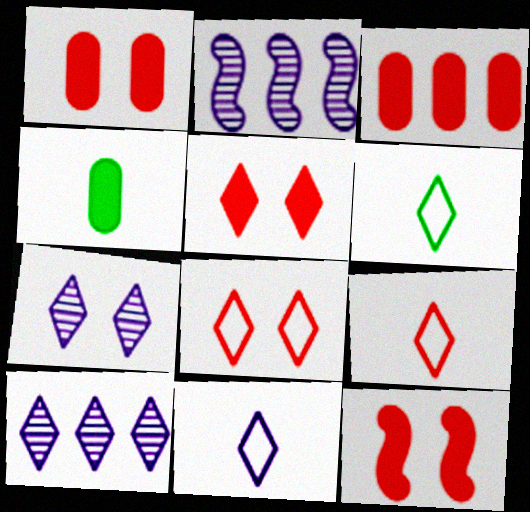[[1, 2, 6], 
[1, 5, 12], 
[2, 4, 8], 
[5, 6, 10], 
[6, 9, 11]]